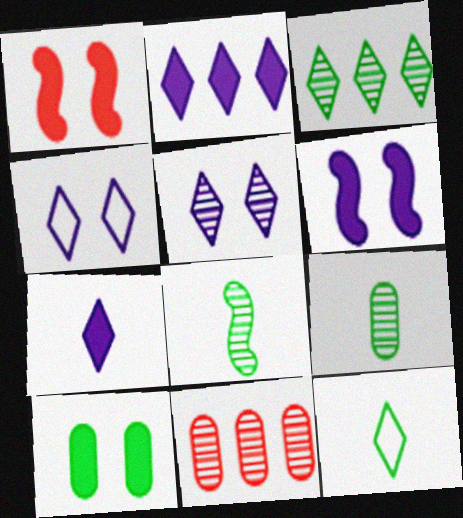[[5, 8, 11], 
[6, 11, 12]]